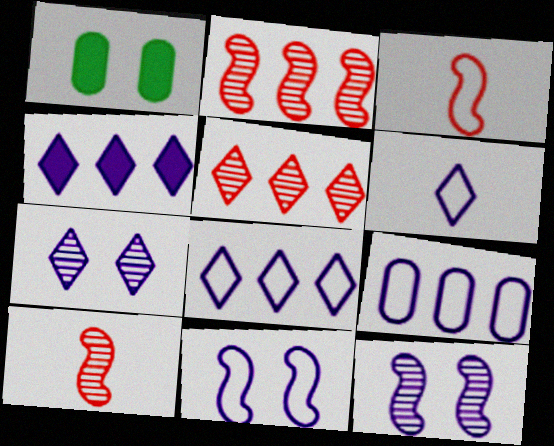[[1, 2, 6], 
[1, 8, 10], 
[4, 6, 7], 
[6, 9, 11]]